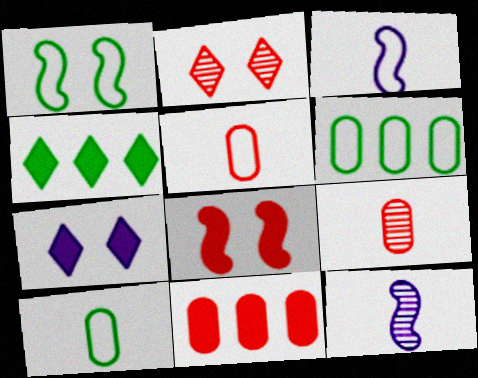[]